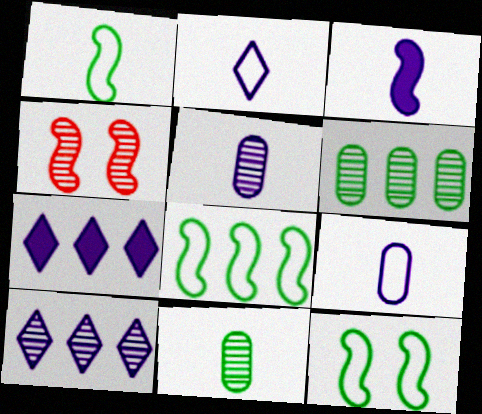[[1, 8, 12], 
[2, 3, 5], 
[3, 4, 8], 
[4, 10, 11]]